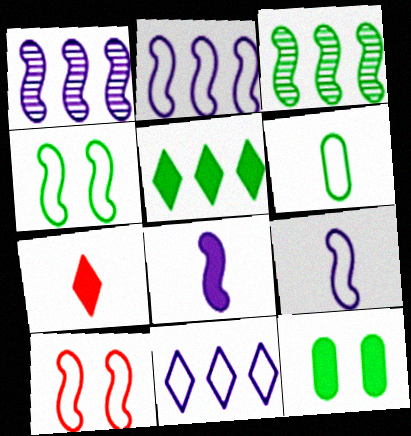[[3, 8, 10], 
[6, 10, 11]]